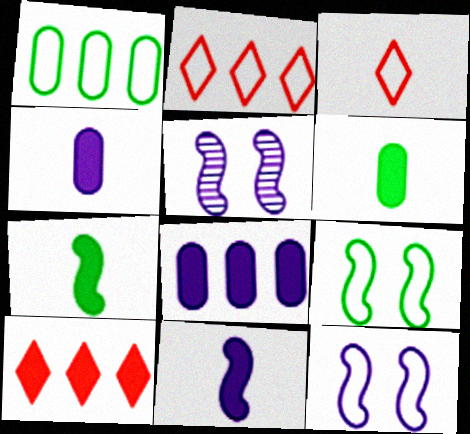[[1, 3, 12], 
[2, 5, 6]]